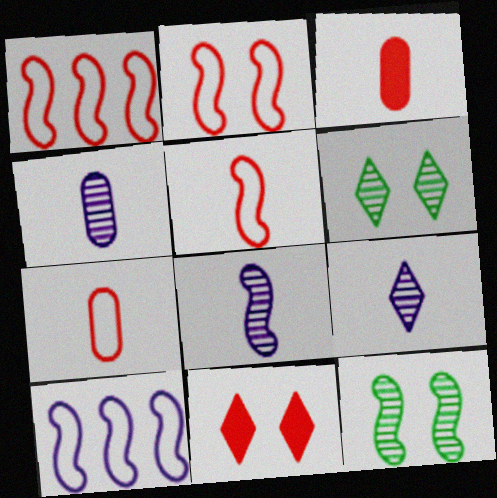[[1, 2, 5], 
[3, 6, 10], 
[4, 8, 9]]